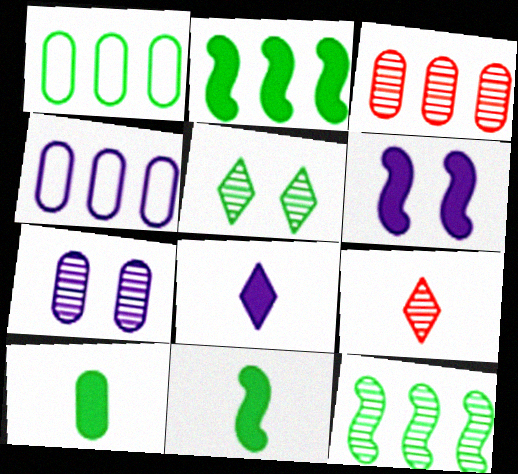[[1, 5, 11], 
[1, 6, 9], 
[7, 9, 12]]